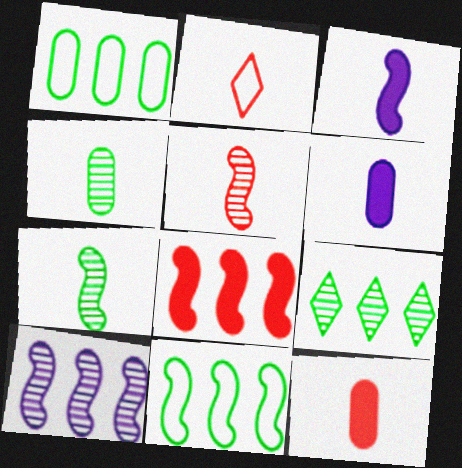[[2, 3, 4], 
[2, 5, 12], 
[2, 6, 7], 
[8, 10, 11]]